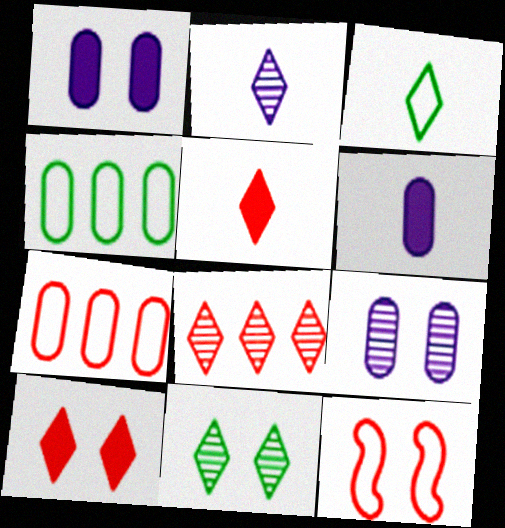[[1, 11, 12], 
[2, 3, 5], 
[2, 8, 11]]